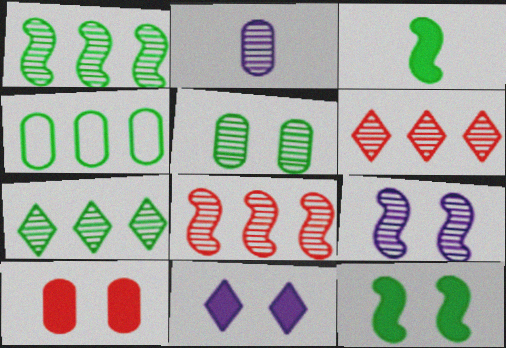[[2, 4, 10], 
[10, 11, 12]]